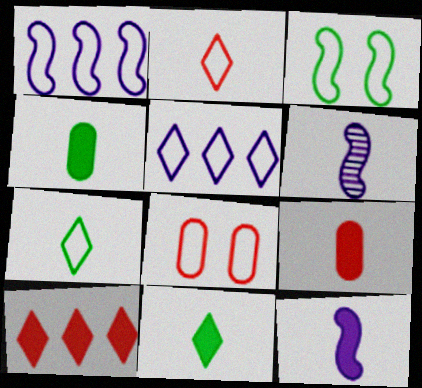[[1, 7, 8], 
[2, 4, 6], 
[6, 7, 9], 
[9, 11, 12]]